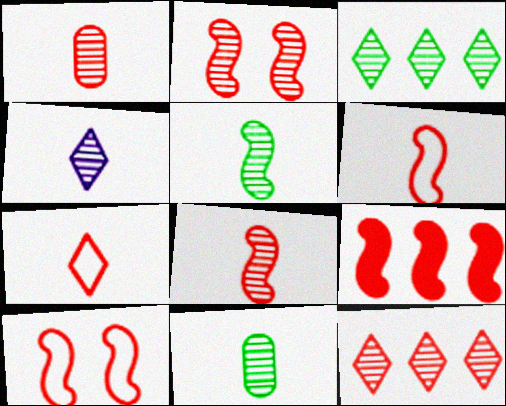[[1, 2, 12], 
[1, 4, 5], 
[2, 6, 9], 
[4, 8, 11], 
[8, 9, 10]]